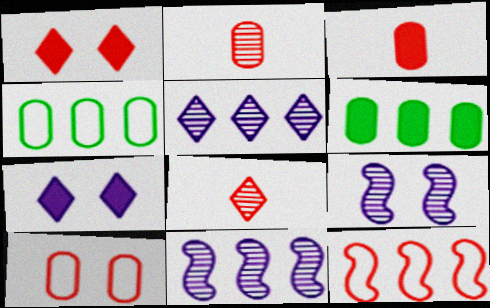[[1, 2, 12], 
[5, 6, 12]]